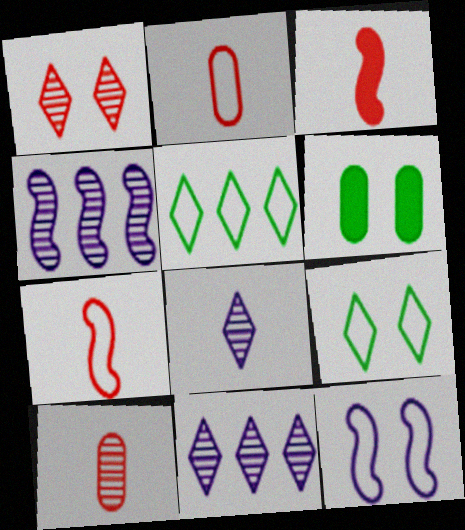[[1, 6, 12], 
[2, 5, 12], 
[6, 7, 11]]